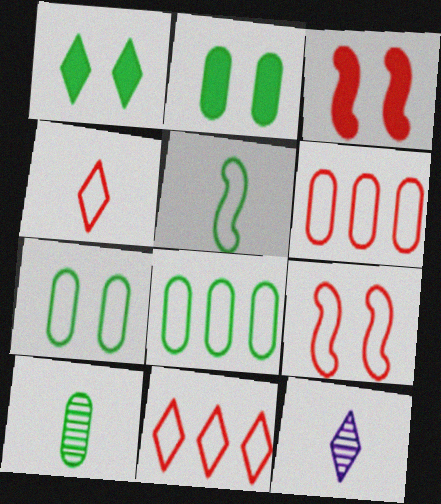[[1, 11, 12], 
[2, 8, 10], 
[3, 8, 12], 
[4, 6, 9]]